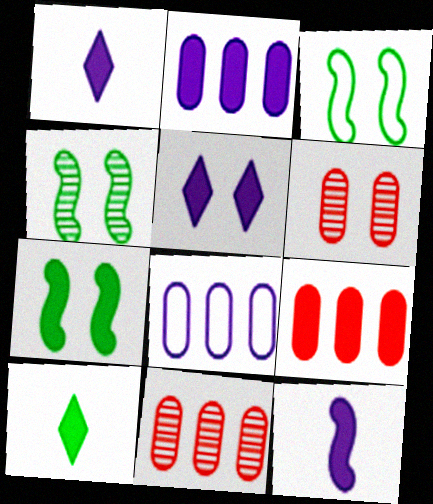[[1, 3, 11], 
[1, 7, 9], 
[2, 5, 12], 
[3, 4, 7], 
[3, 5, 6]]